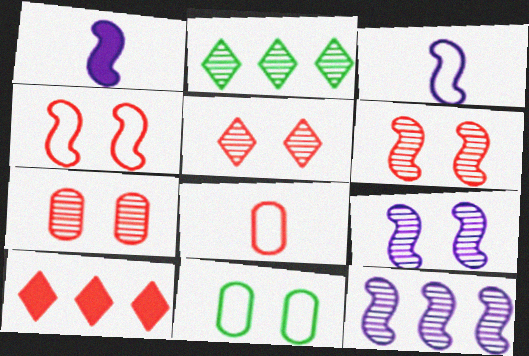[[5, 6, 7], 
[6, 8, 10]]